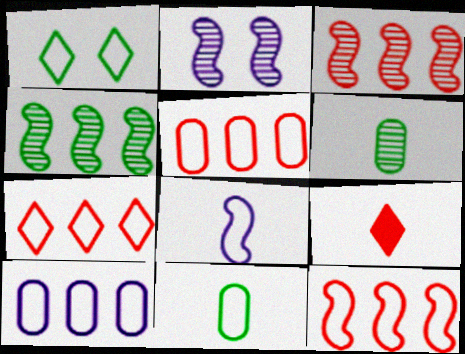[[1, 5, 8], 
[5, 7, 12], 
[6, 8, 9]]